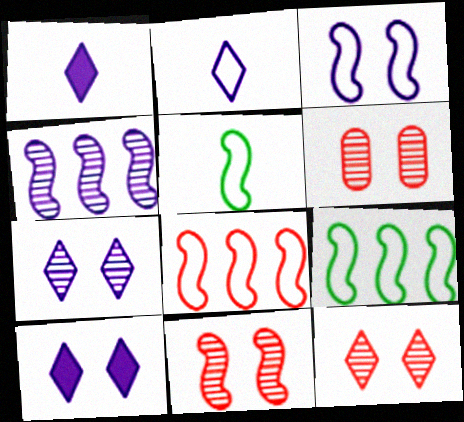[[1, 6, 9], 
[3, 5, 8], 
[6, 11, 12]]